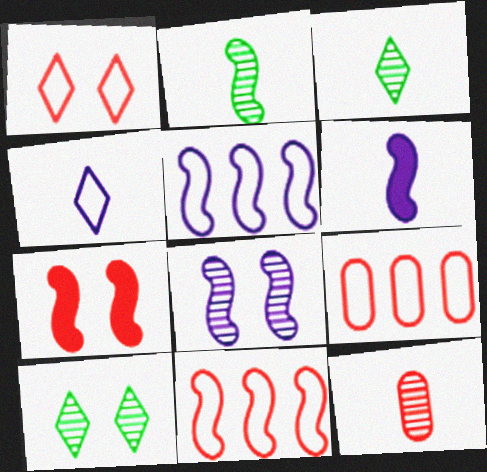[[2, 5, 7], 
[5, 6, 8], 
[6, 9, 10]]